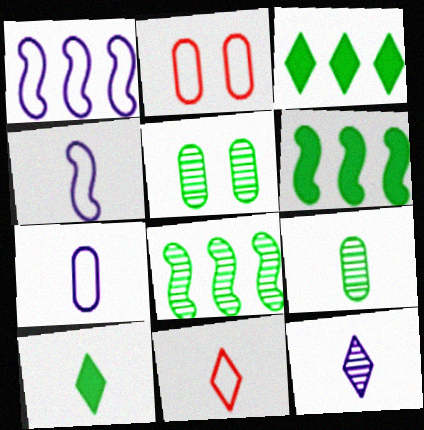[[2, 6, 12], 
[10, 11, 12]]